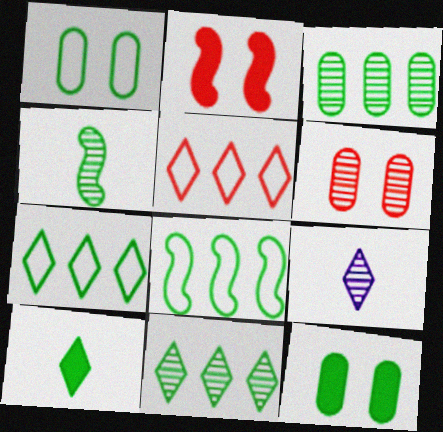[[4, 7, 12]]